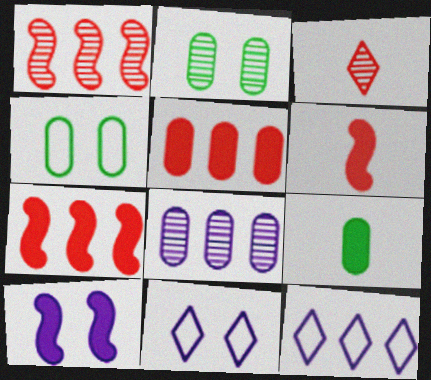[[1, 9, 11], 
[2, 6, 12]]